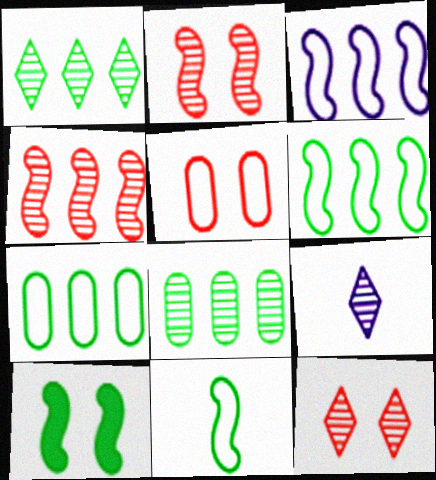[[1, 9, 12], 
[2, 8, 9]]